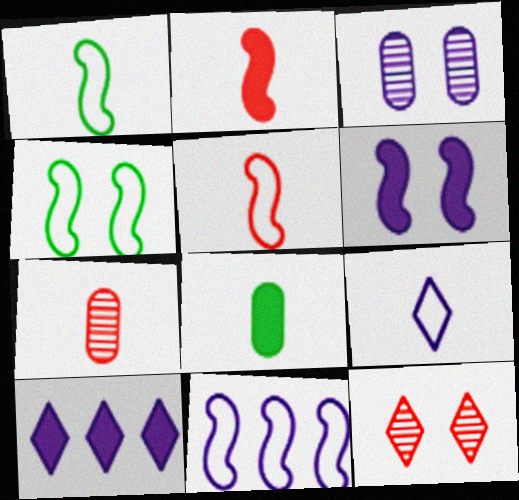[[4, 5, 11], 
[4, 7, 10], 
[8, 11, 12]]